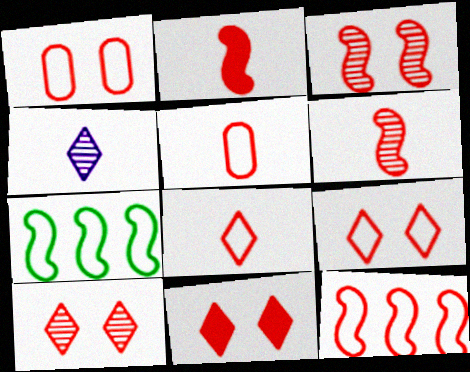[[1, 3, 11], 
[1, 8, 12], 
[2, 3, 12], 
[5, 9, 12], 
[9, 10, 11]]